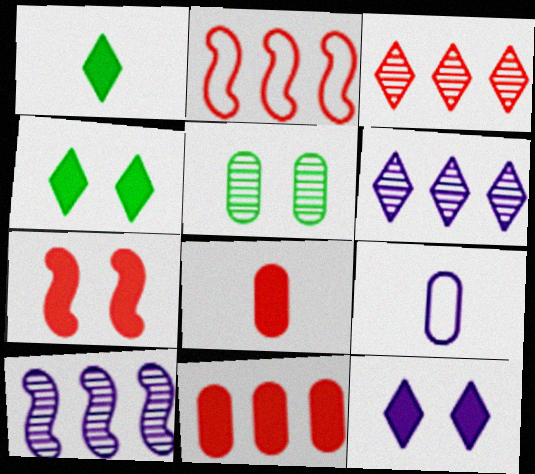[[2, 3, 11], 
[5, 9, 11], 
[9, 10, 12]]